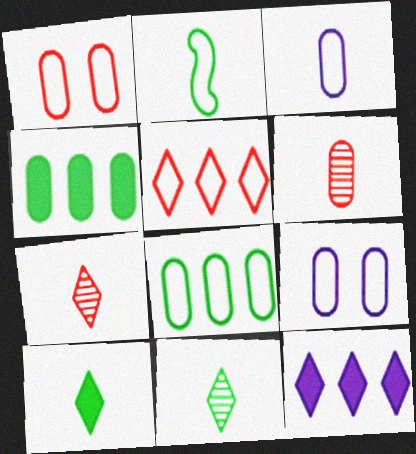[[1, 3, 8], 
[2, 5, 9], 
[4, 6, 9]]